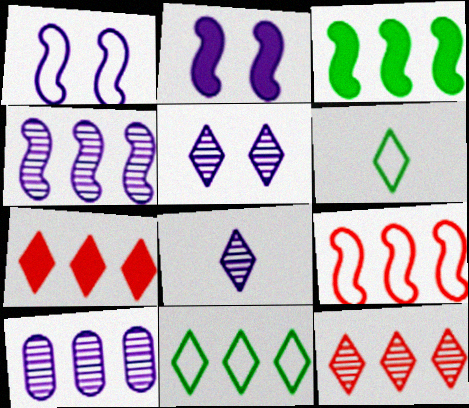[[3, 4, 9], 
[5, 6, 7]]